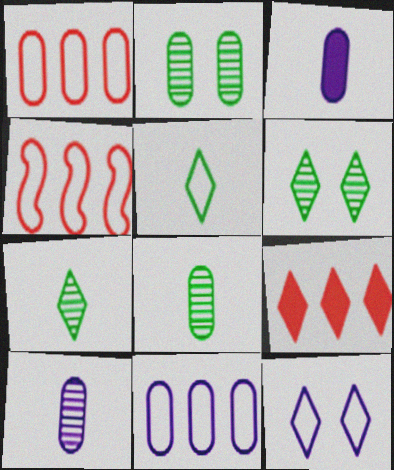[[1, 2, 3], 
[3, 4, 6], 
[7, 9, 12]]